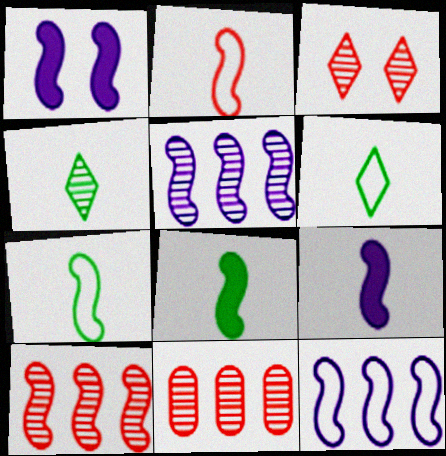[[1, 6, 11], 
[1, 7, 10]]